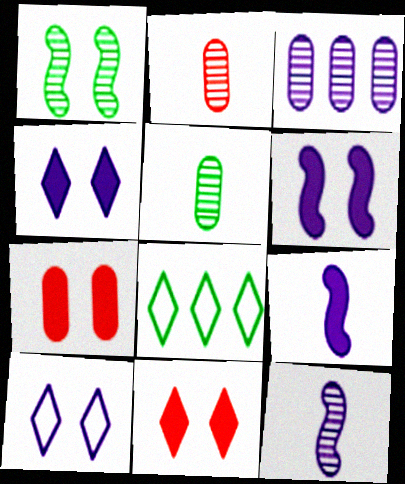[[1, 7, 10], 
[2, 6, 8], 
[3, 9, 10], 
[7, 8, 12]]